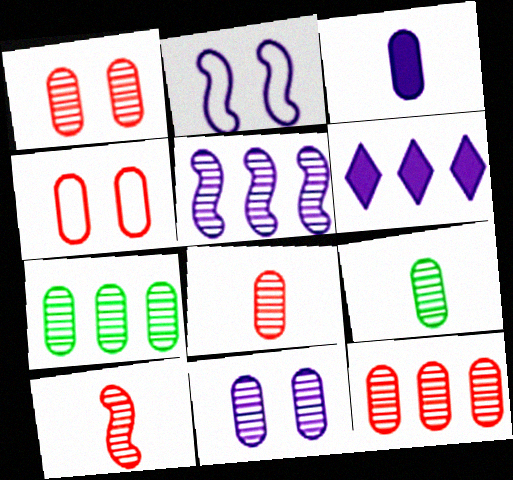[[1, 8, 12], 
[3, 4, 7], 
[7, 8, 11], 
[9, 11, 12]]